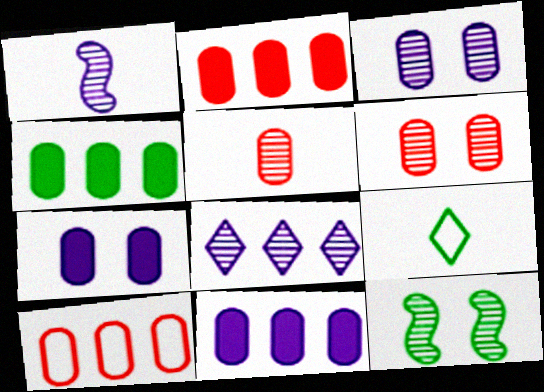[[1, 3, 8], 
[2, 4, 11], 
[4, 9, 12], 
[5, 8, 12]]